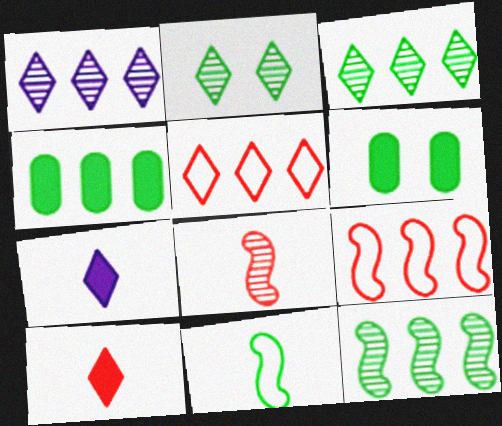[[1, 4, 9], 
[2, 4, 11], 
[2, 5, 7], 
[3, 6, 11]]